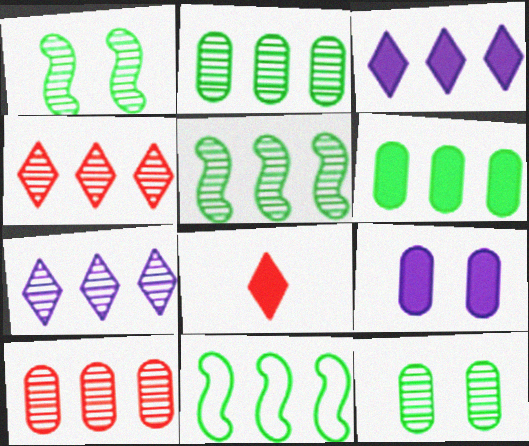[[3, 10, 11], 
[5, 7, 10]]